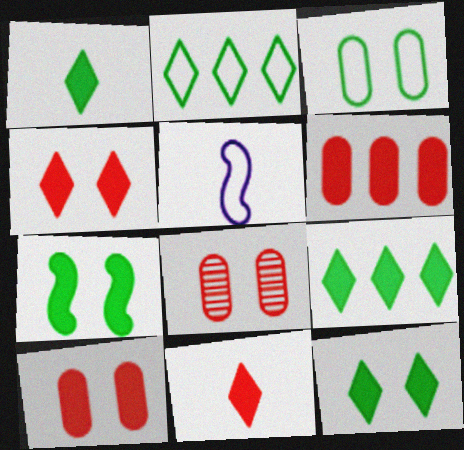[[1, 9, 12], 
[5, 8, 9]]